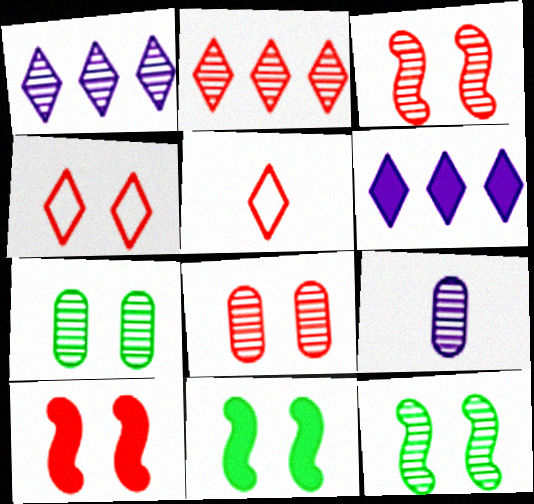[[2, 9, 12], 
[4, 8, 10]]